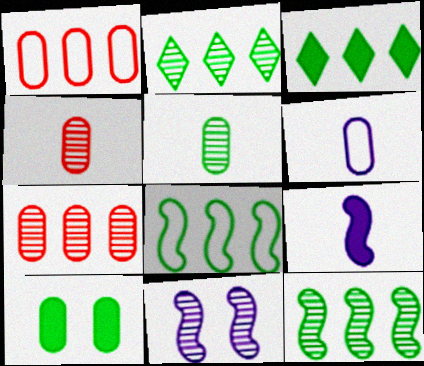[[2, 4, 11], 
[6, 7, 10]]